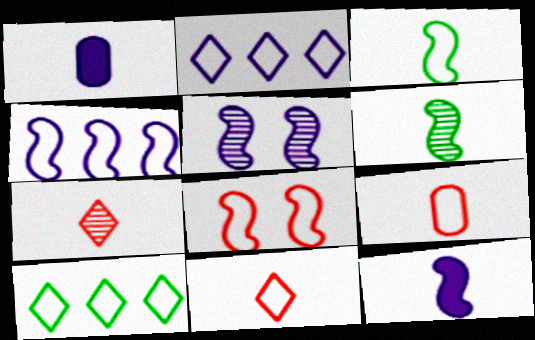[[1, 2, 5], 
[1, 3, 7], 
[1, 6, 11], 
[3, 4, 8], 
[4, 5, 12]]